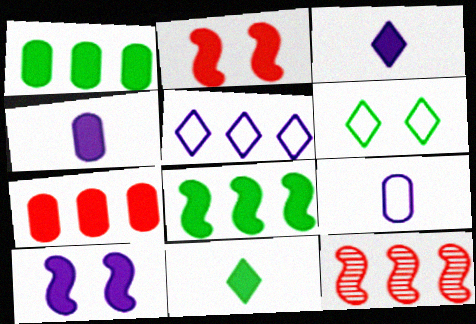[[1, 2, 3], 
[1, 5, 12], 
[4, 6, 12], 
[7, 10, 11]]